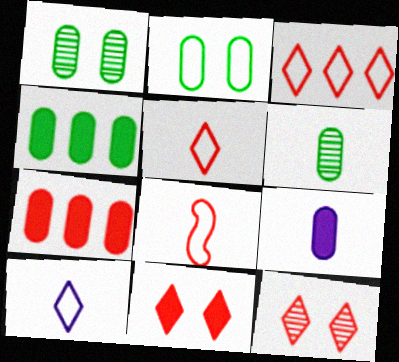[[2, 4, 6], 
[7, 8, 12]]